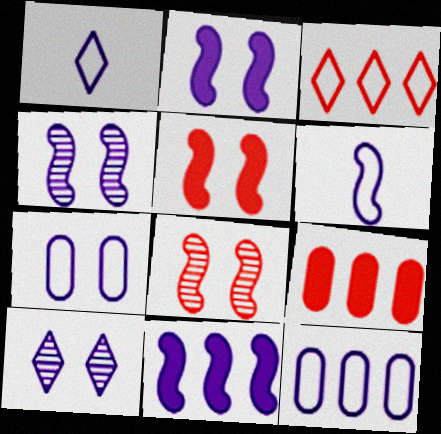[[2, 7, 10], 
[4, 6, 11]]